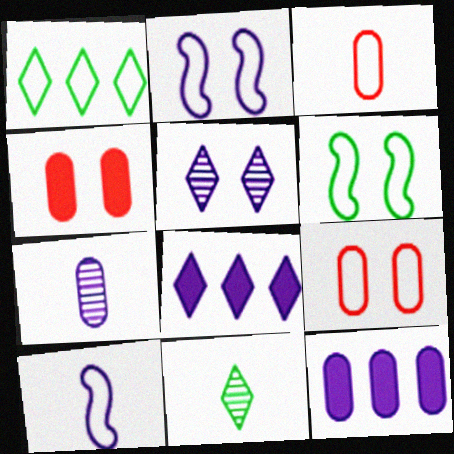[[1, 2, 3], 
[1, 9, 10], 
[2, 7, 8], 
[4, 5, 6], 
[5, 10, 12]]